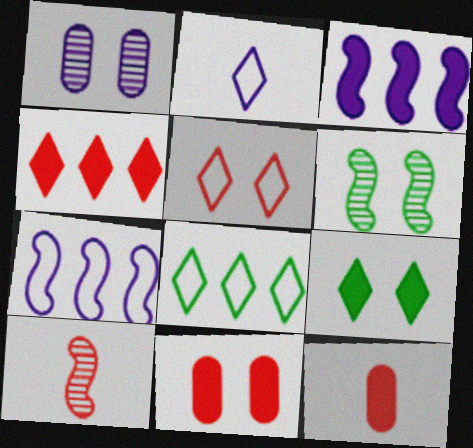[[1, 2, 3], 
[2, 5, 8], 
[3, 9, 12]]